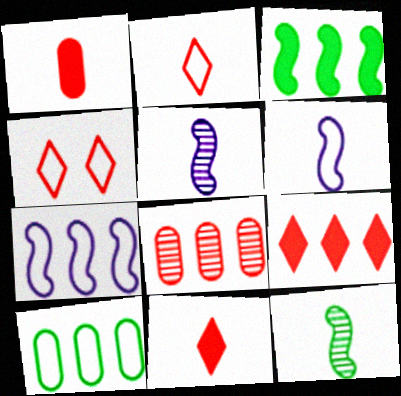[[4, 6, 10]]